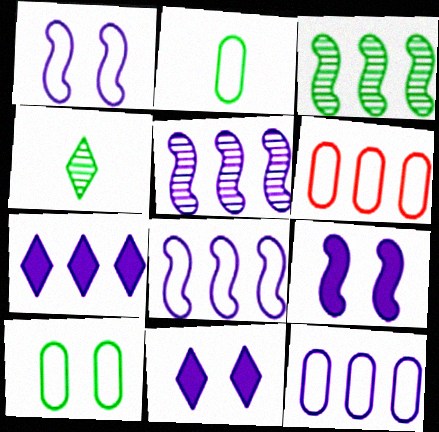[[3, 6, 7], 
[4, 6, 9], 
[5, 7, 12]]